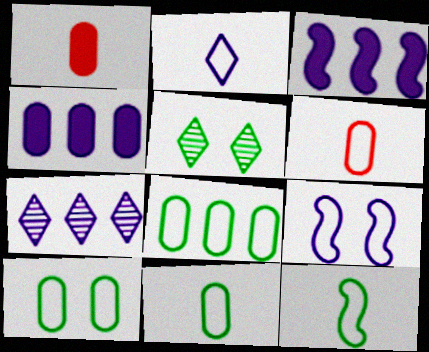[[2, 6, 12], 
[3, 5, 6], 
[8, 10, 11]]